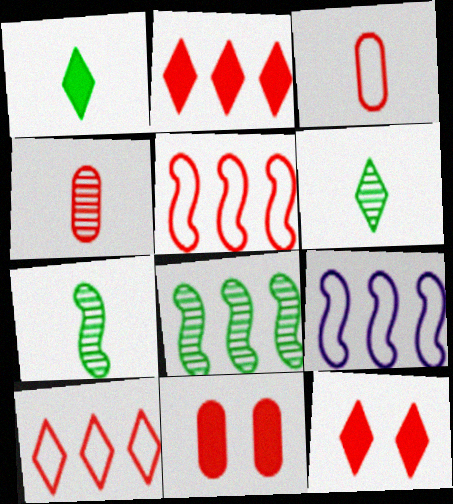[[4, 5, 12], 
[6, 9, 11]]